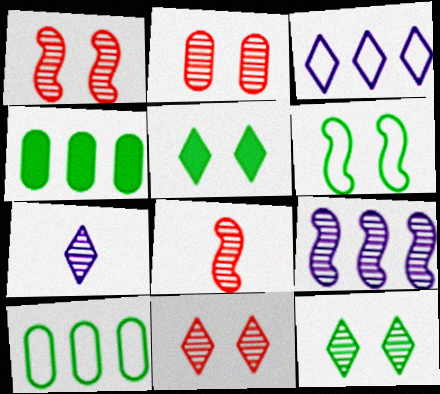[[1, 2, 11]]